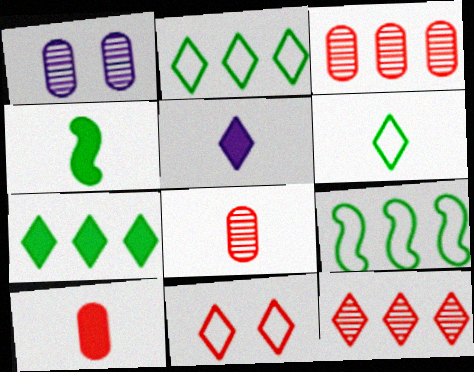[[4, 5, 10]]